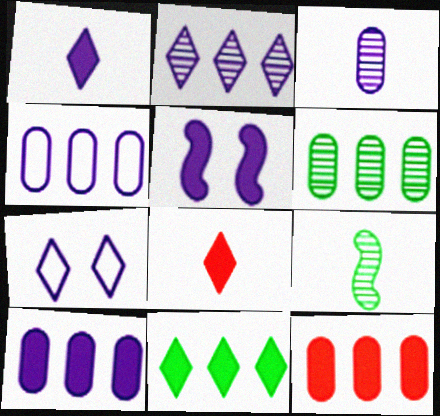[[1, 2, 7], 
[1, 5, 10], 
[4, 6, 12], 
[7, 9, 12]]